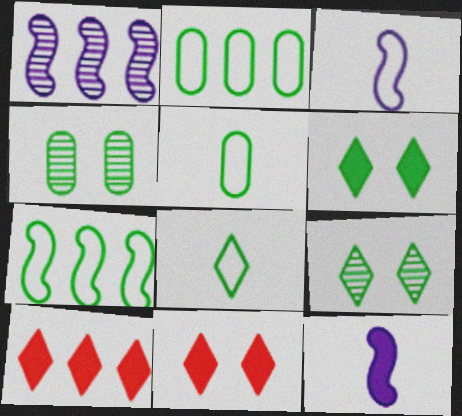[[1, 2, 10], 
[1, 5, 11], 
[3, 4, 10]]